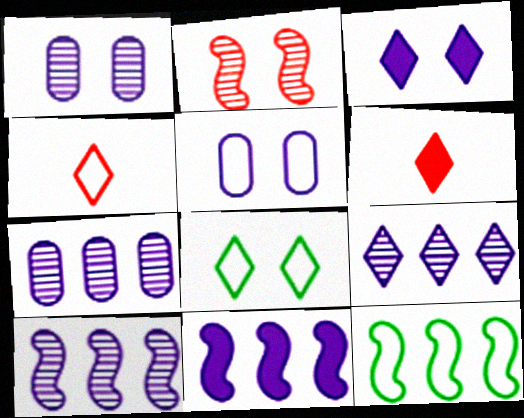[[1, 6, 12], 
[4, 5, 12], 
[6, 8, 9], 
[7, 9, 10]]